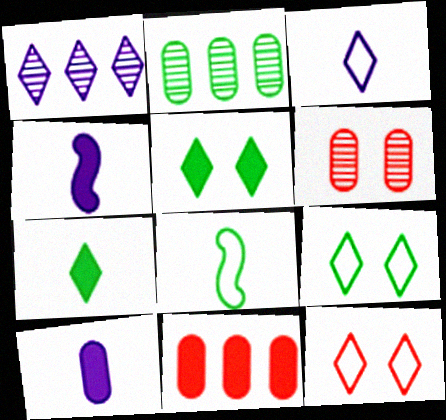[[1, 7, 12], 
[2, 4, 12], 
[2, 5, 8], 
[4, 5, 11]]